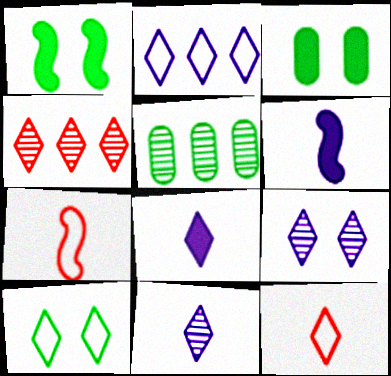[[2, 8, 9], 
[2, 10, 12], 
[4, 8, 10]]